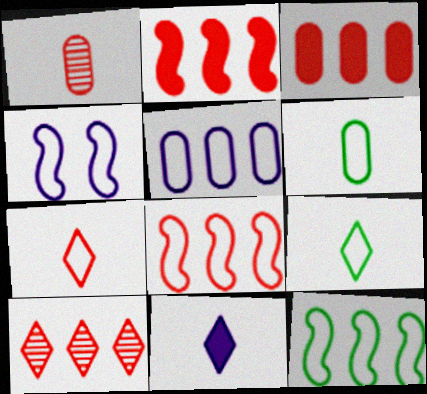[[3, 8, 10]]